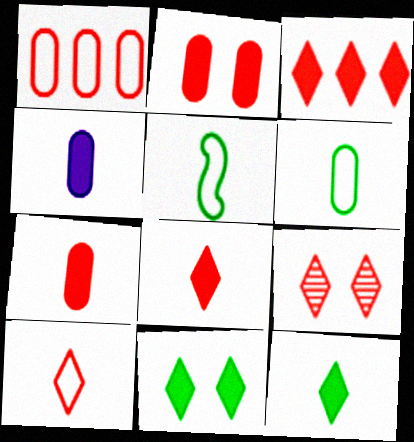[[3, 9, 10]]